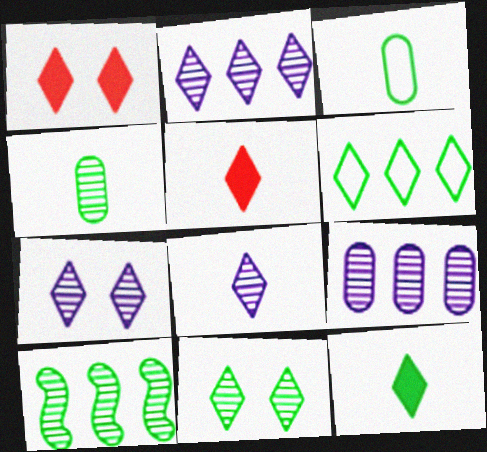[[1, 6, 8], 
[2, 7, 8], 
[4, 10, 11], 
[5, 6, 7], 
[6, 11, 12]]